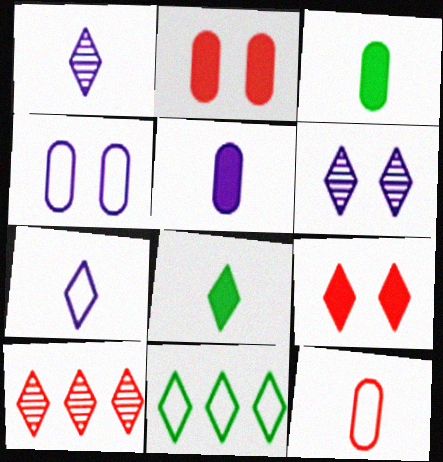[[1, 9, 11]]